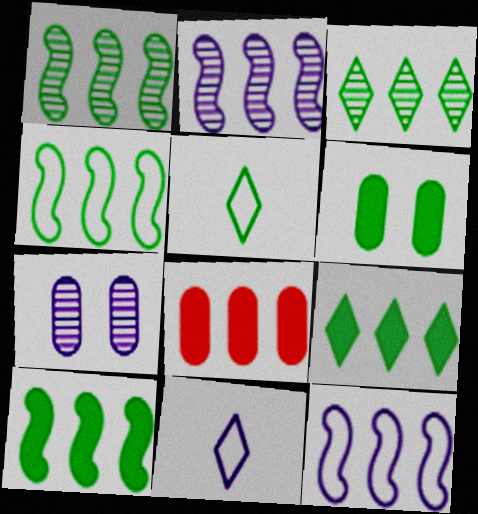[[1, 4, 10], 
[1, 5, 6], 
[3, 8, 12]]